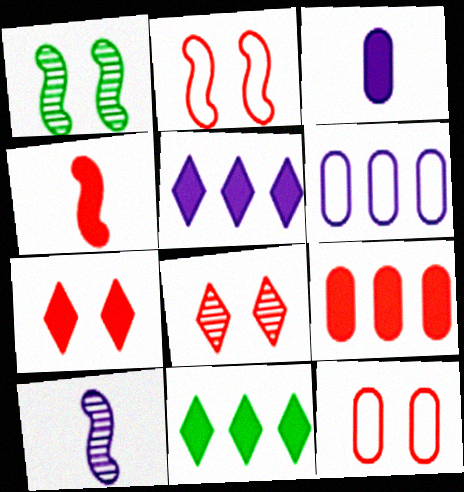[[4, 7, 9], 
[10, 11, 12]]